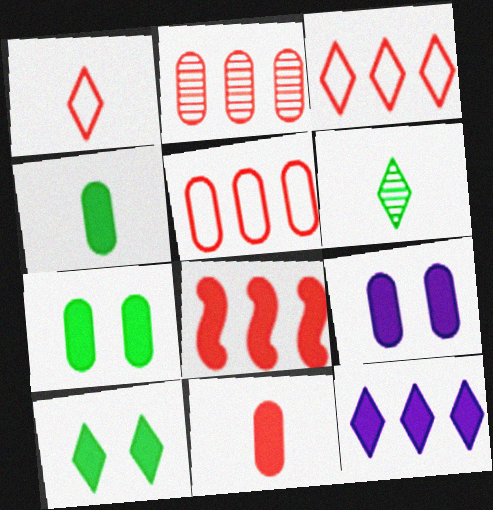[[2, 3, 8]]